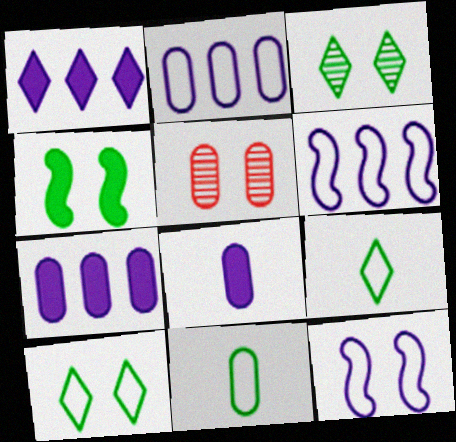[[5, 7, 11]]